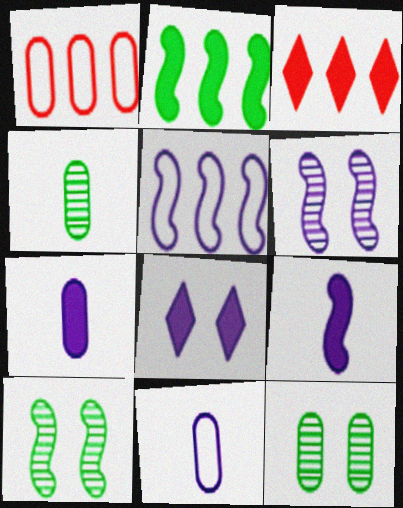[[1, 7, 12], 
[3, 10, 11], 
[5, 6, 9]]